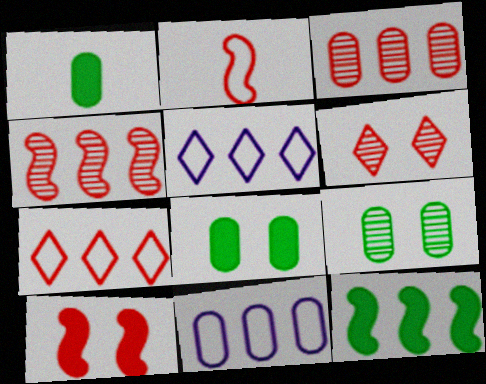[[2, 4, 10], 
[3, 5, 12]]